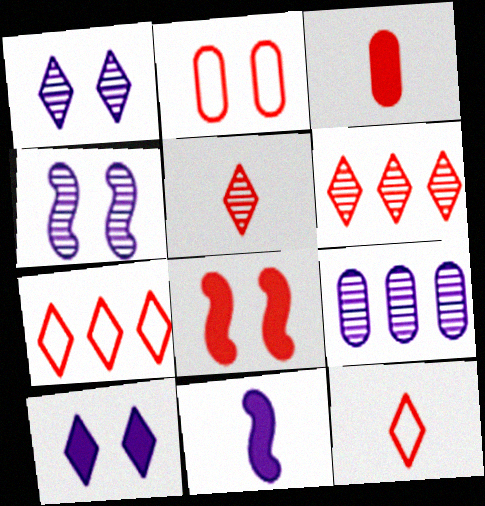[]